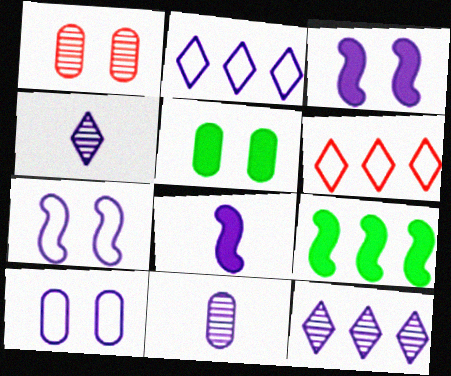[[1, 5, 10], 
[2, 3, 11], 
[8, 10, 12]]